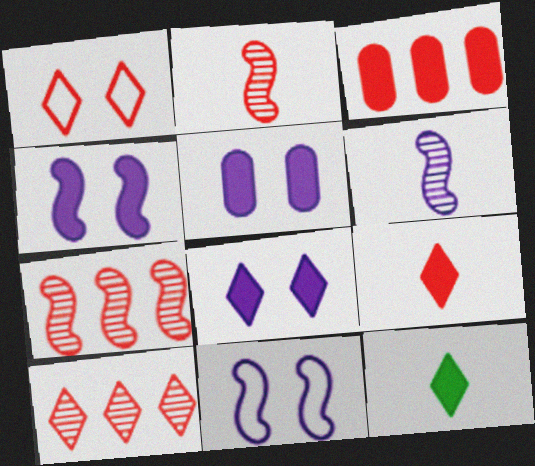[[1, 2, 3], 
[1, 9, 10], 
[3, 4, 12], 
[4, 5, 8]]